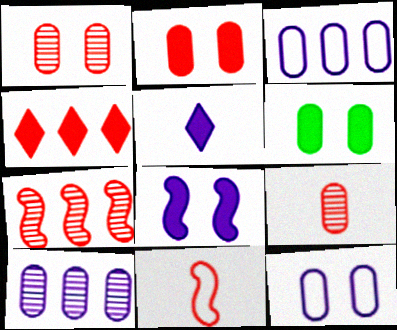[[1, 4, 11], 
[1, 6, 12], 
[3, 6, 9]]